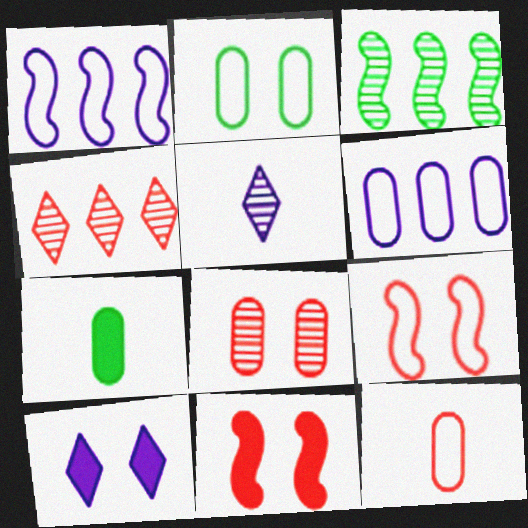[[2, 6, 12], 
[3, 5, 8], 
[3, 10, 12], 
[4, 11, 12], 
[6, 7, 8]]